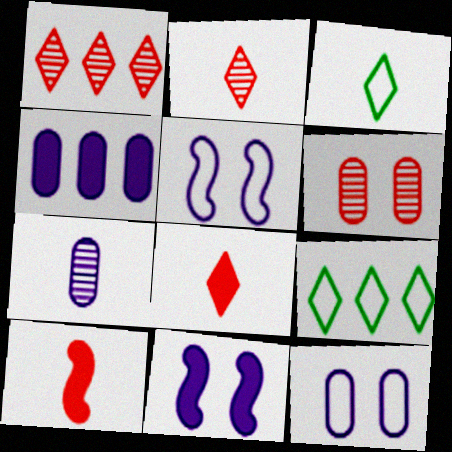[[3, 7, 10], 
[4, 7, 12]]